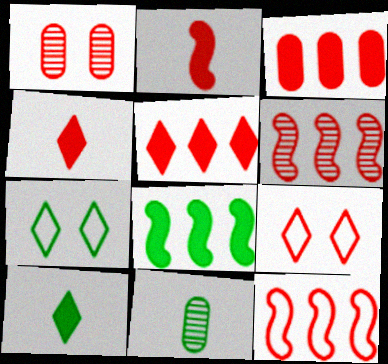[[1, 4, 12], 
[7, 8, 11]]